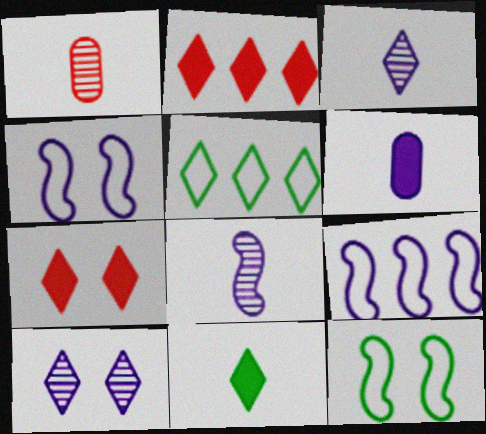[[3, 5, 7], 
[6, 9, 10]]